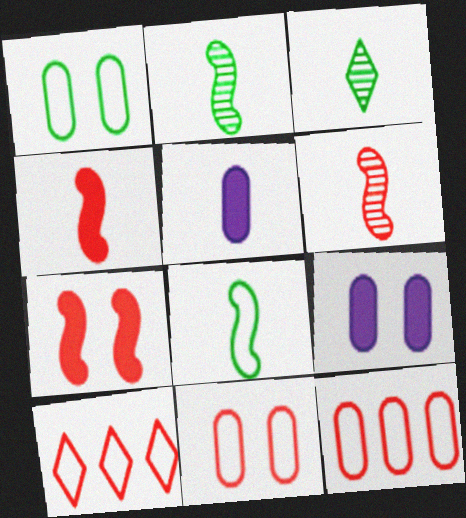[[2, 9, 10]]